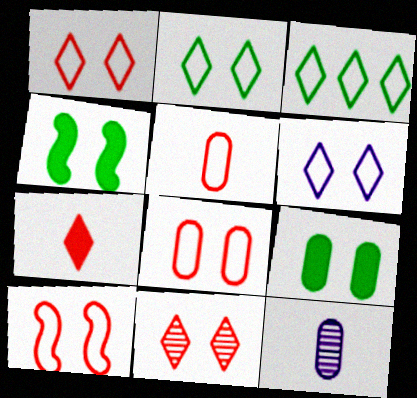[[1, 2, 6], 
[1, 8, 10]]